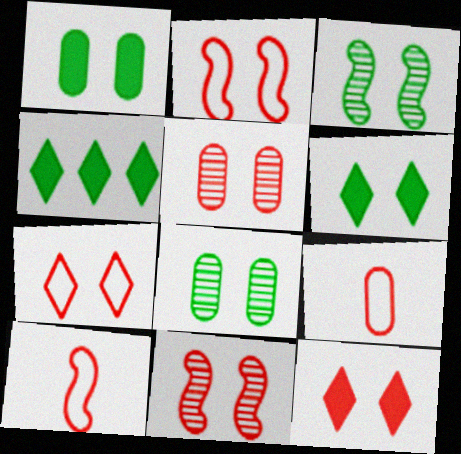[[2, 5, 12]]